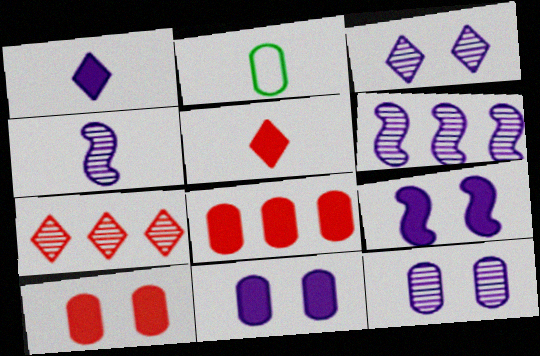[[2, 4, 5], 
[2, 7, 9], 
[2, 8, 12]]